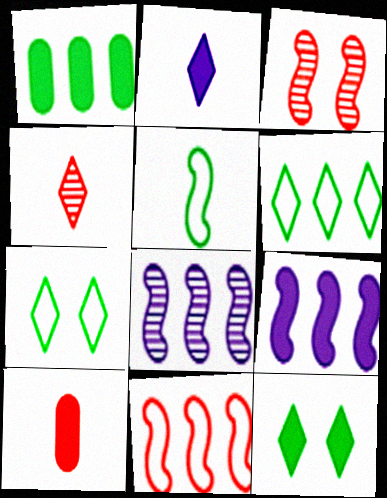[[3, 5, 9], 
[7, 8, 10], 
[9, 10, 12]]